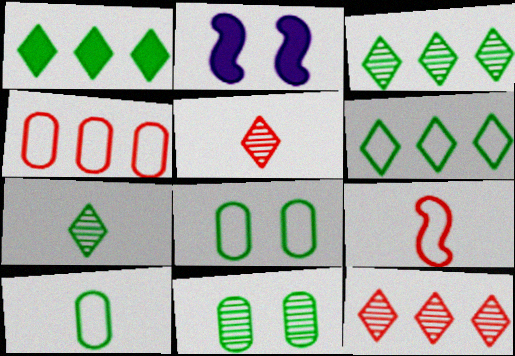[[1, 3, 6], 
[2, 4, 7], 
[2, 10, 12]]